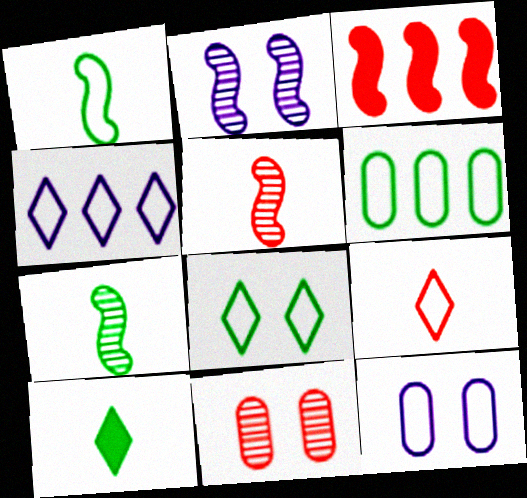[[1, 2, 3], 
[1, 6, 8], 
[3, 9, 11], 
[4, 8, 9]]